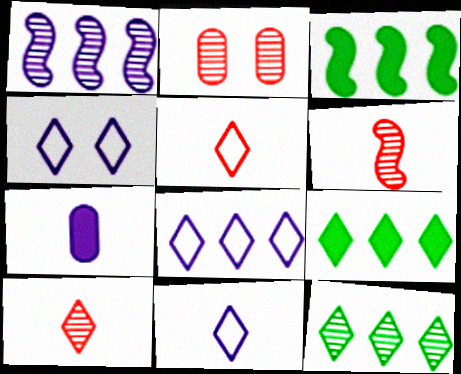[[1, 4, 7], 
[2, 3, 11], 
[4, 8, 11], 
[4, 9, 10]]